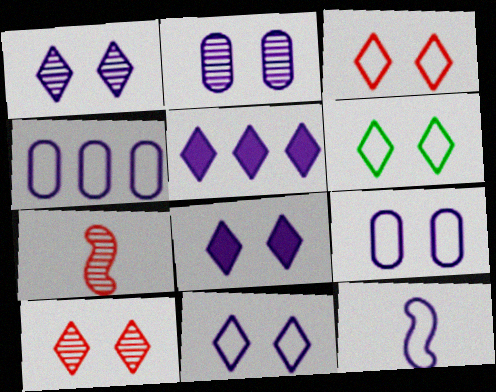[[1, 8, 11], 
[2, 5, 12], 
[3, 6, 11], 
[4, 11, 12], 
[6, 8, 10]]